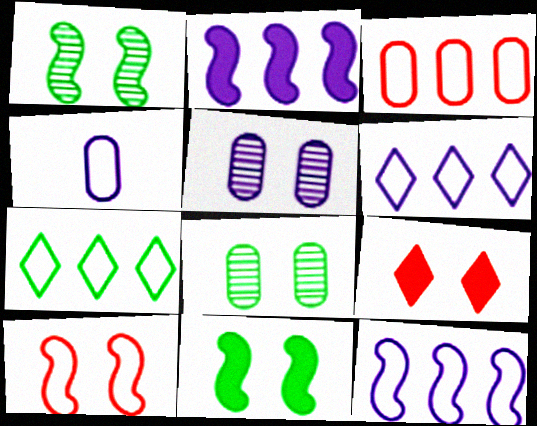[[3, 7, 12], 
[4, 7, 10]]